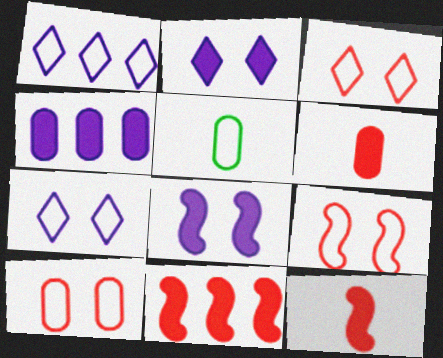[[1, 5, 9], 
[3, 9, 10]]